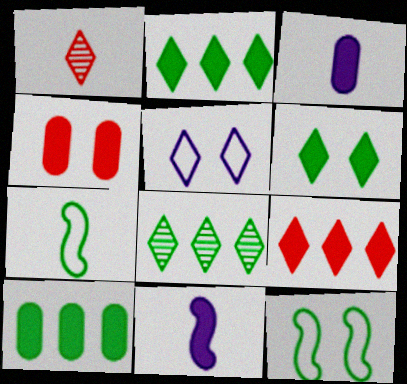[[1, 2, 5], 
[1, 3, 7], 
[2, 4, 11], 
[3, 4, 10]]